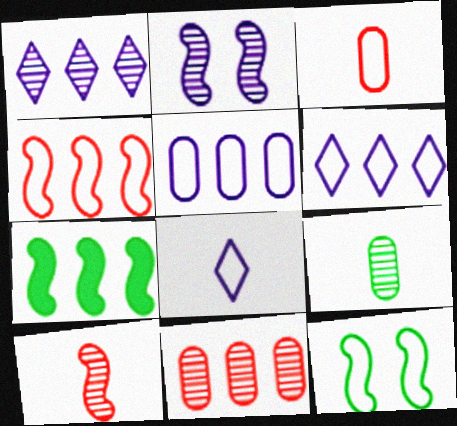[[3, 6, 12], 
[6, 7, 11]]